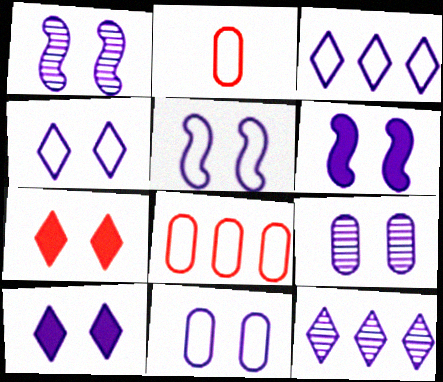[[1, 5, 6], 
[1, 10, 11], 
[4, 5, 11], 
[4, 6, 9], 
[5, 9, 10]]